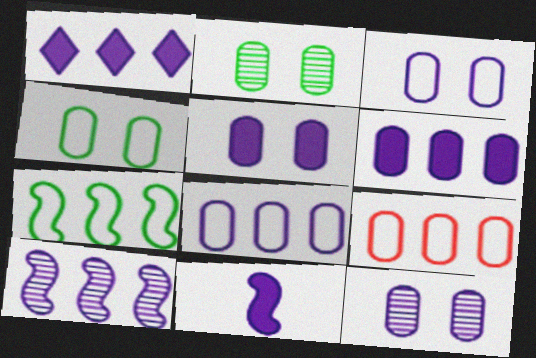[[1, 5, 11], 
[1, 8, 10], 
[3, 5, 12]]